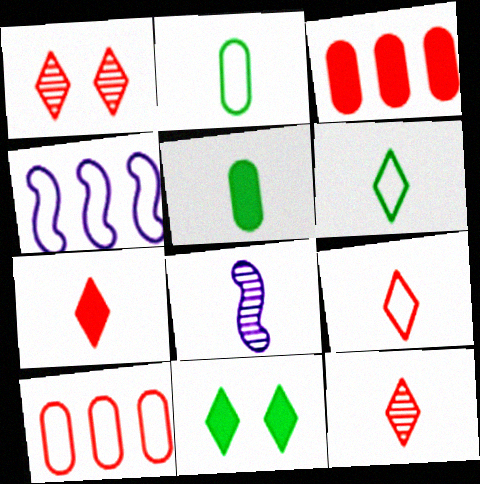[[1, 4, 5], 
[2, 7, 8], 
[5, 8, 9], 
[7, 9, 12], 
[8, 10, 11]]